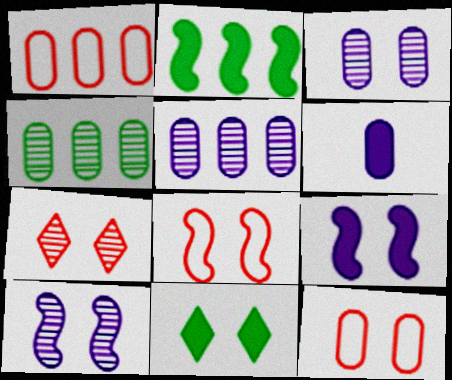[[3, 8, 11], 
[4, 6, 12], 
[10, 11, 12]]